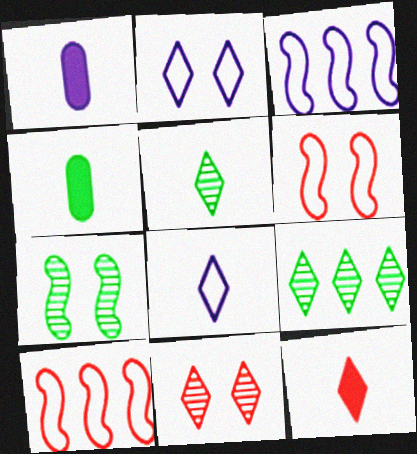[[1, 6, 9], 
[2, 9, 12], 
[3, 4, 11], 
[5, 8, 12]]